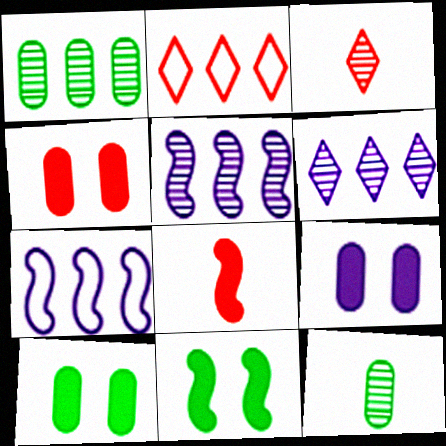[[3, 7, 10], 
[4, 9, 10]]